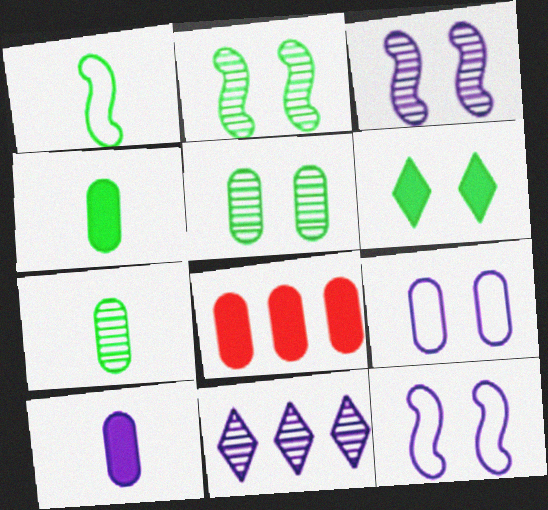[[7, 8, 9], 
[10, 11, 12]]